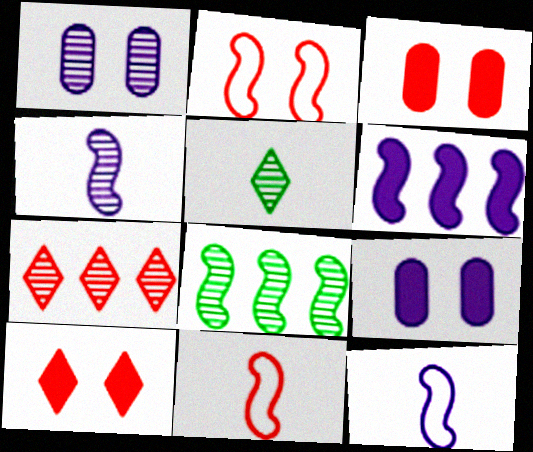[[3, 7, 11]]